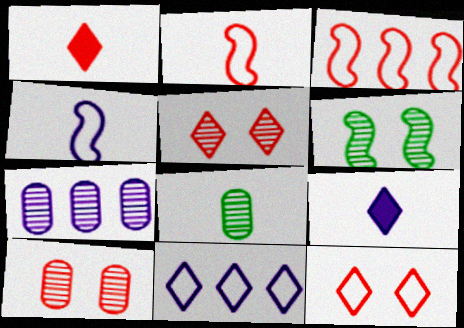[[1, 3, 10], 
[1, 4, 8], 
[2, 8, 9], 
[7, 8, 10]]